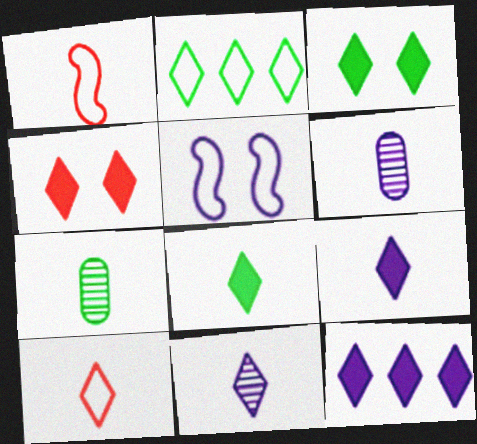[[1, 6, 8], 
[1, 7, 9], 
[2, 4, 11], 
[4, 8, 12], 
[5, 6, 12], 
[8, 10, 11]]